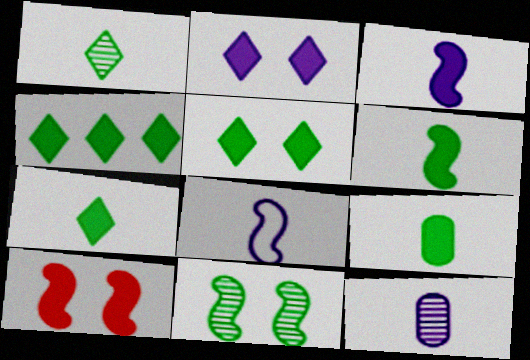[[4, 5, 7], 
[6, 7, 9]]